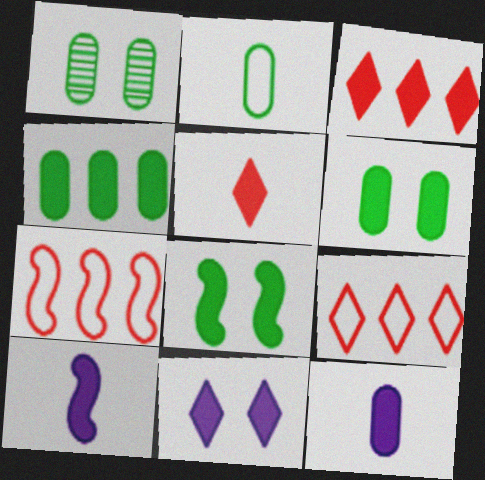[[1, 2, 4], 
[1, 9, 10], 
[3, 6, 10], 
[3, 8, 12]]